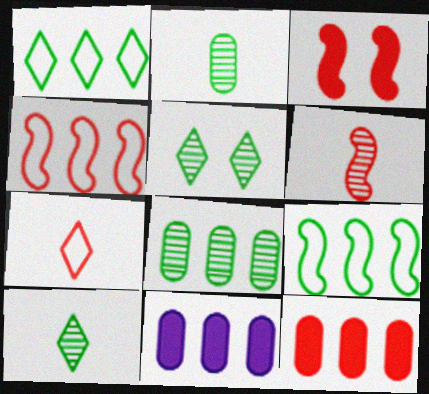[[3, 4, 6]]